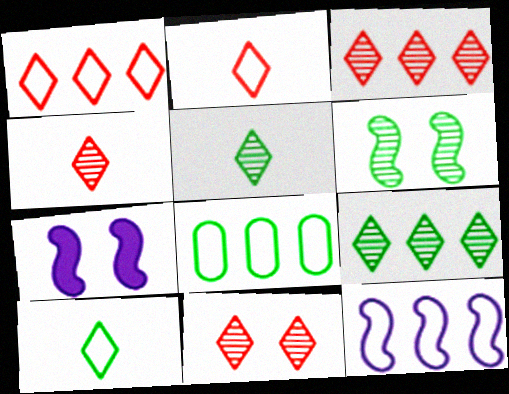[[1, 8, 12], 
[3, 4, 11], 
[4, 7, 8]]